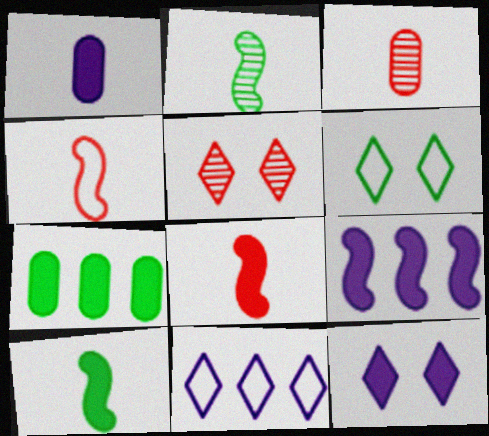[[1, 9, 12], 
[2, 6, 7], 
[3, 6, 9], 
[5, 6, 12], 
[7, 8, 12]]